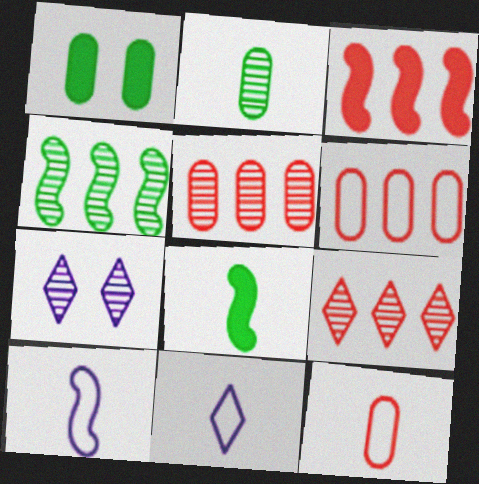[[1, 9, 10], 
[3, 6, 9], 
[6, 7, 8]]